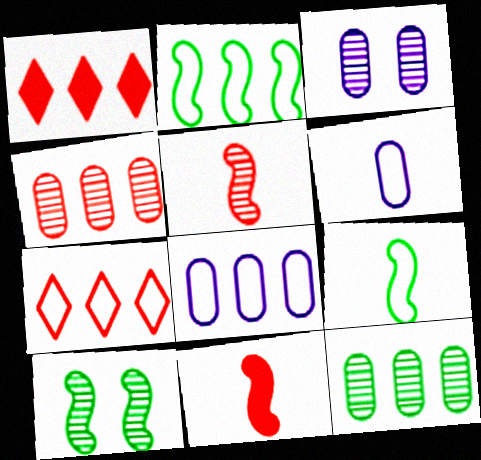[[1, 3, 9], 
[1, 6, 10], 
[2, 7, 8]]